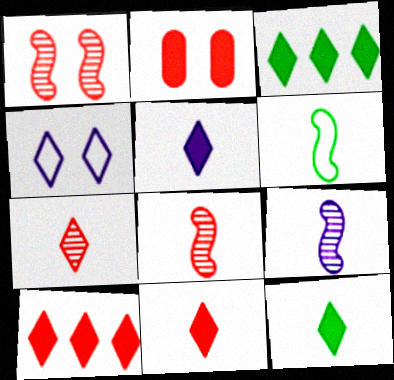[[3, 4, 7], 
[5, 11, 12]]